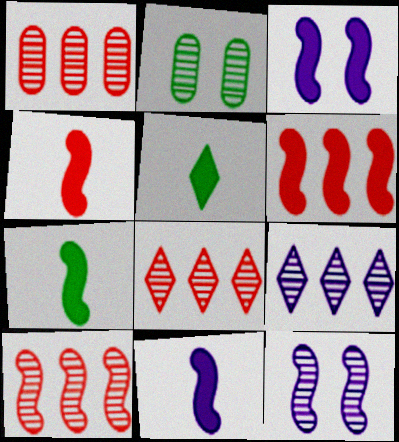[[1, 8, 10], 
[3, 6, 7], 
[4, 7, 11]]